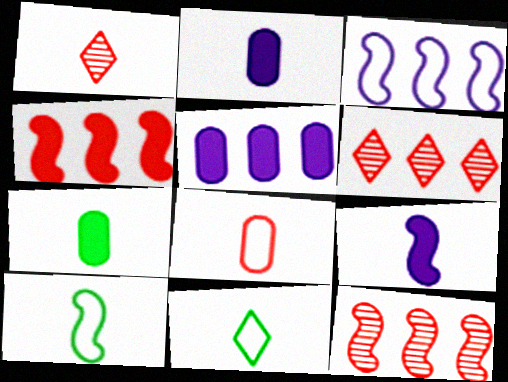[[1, 2, 10]]